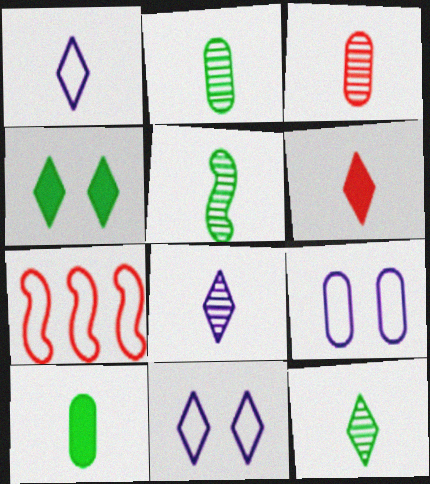[[1, 6, 12], 
[2, 5, 12], 
[3, 5, 8]]